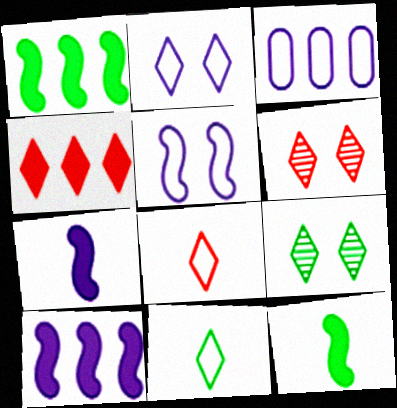[[3, 6, 12], 
[4, 6, 8]]